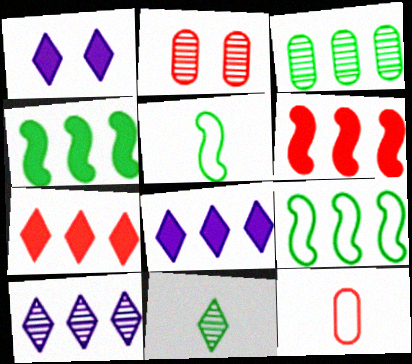[[2, 5, 8]]